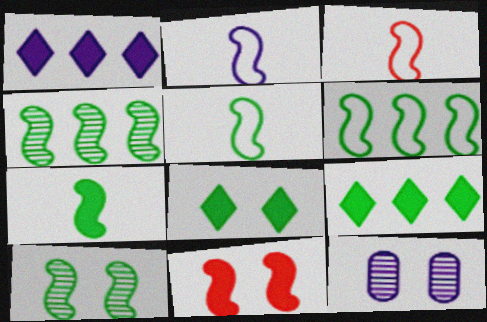[[1, 2, 12], 
[2, 3, 5], 
[2, 4, 11], 
[3, 9, 12], 
[6, 7, 10]]